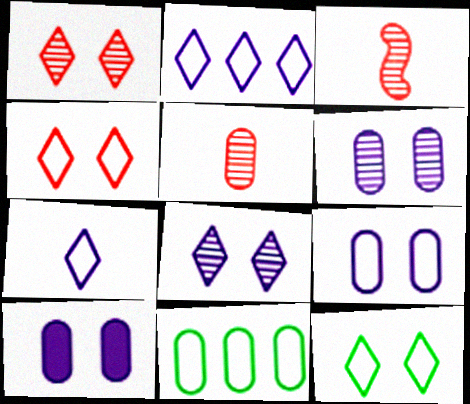[[5, 10, 11], 
[6, 9, 10]]